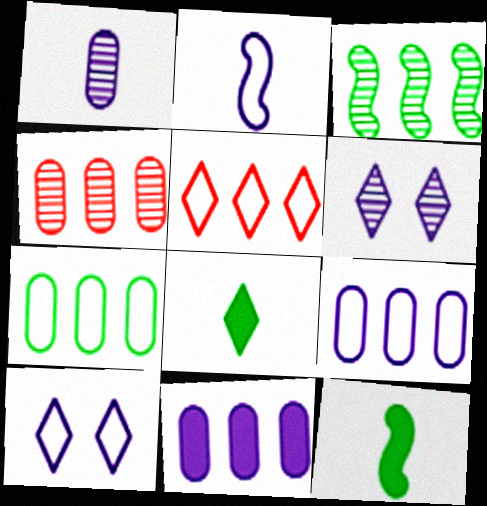[[2, 6, 11], 
[2, 9, 10], 
[3, 5, 11], 
[4, 7, 11], 
[4, 10, 12], 
[5, 6, 8]]